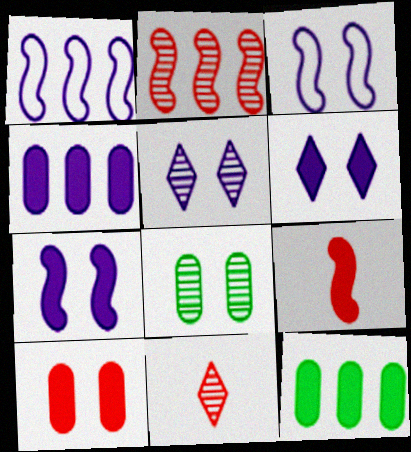[[3, 11, 12], 
[6, 9, 12]]